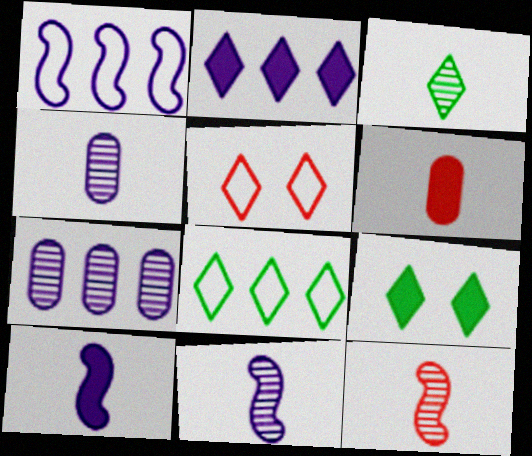[[1, 2, 7], 
[2, 3, 5], 
[3, 4, 12], 
[3, 8, 9]]